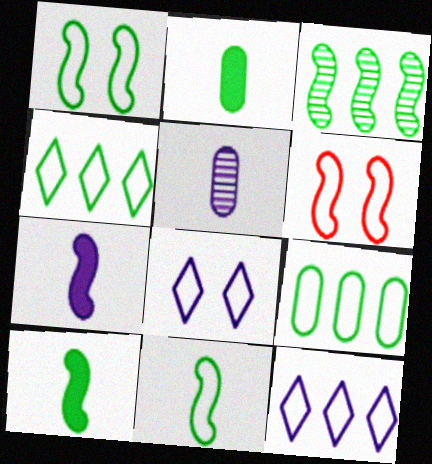[[1, 3, 10], 
[3, 6, 7]]